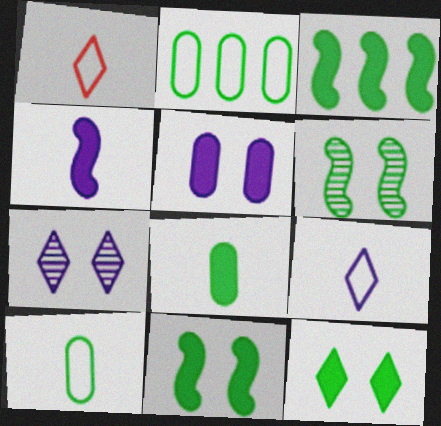[[3, 8, 12]]